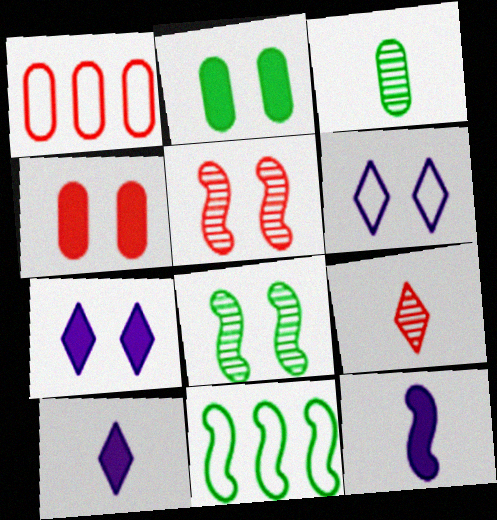[[1, 8, 10], 
[2, 5, 6], 
[4, 6, 8], 
[5, 11, 12]]